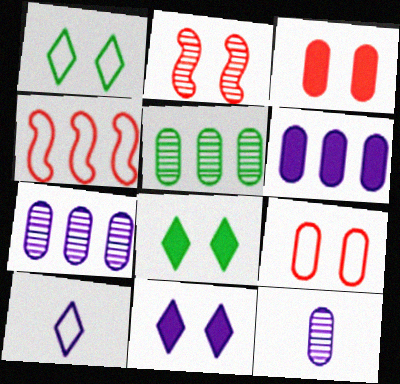[[4, 8, 12]]